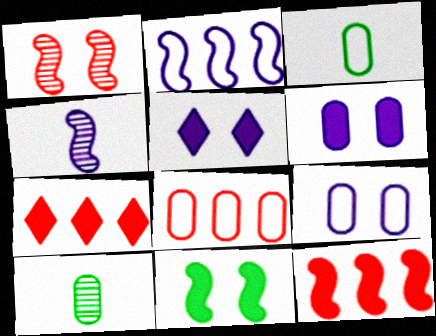[[3, 8, 9], 
[6, 8, 10]]